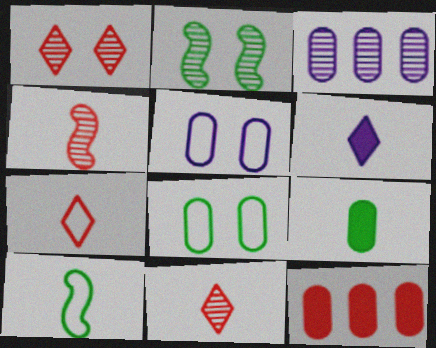[[2, 3, 11]]